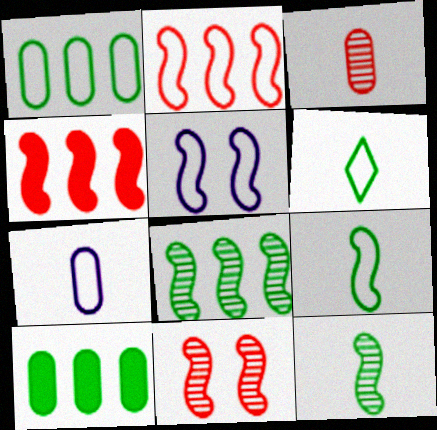[[2, 5, 9], 
[4, 5, 12]]